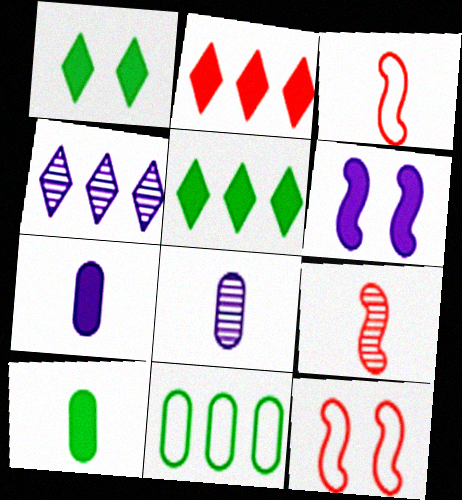[[2, 6, 10], 
[4, 10, 12], 
[5, 8, 12]]